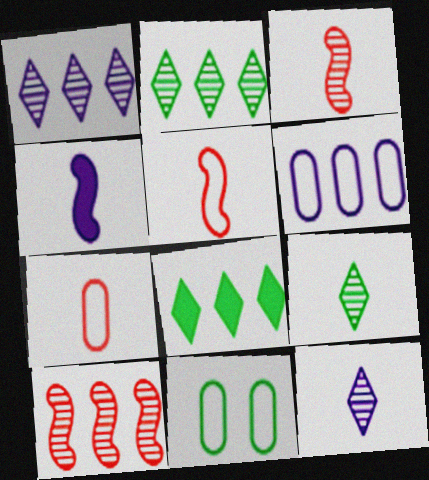[[4, 7, 9], 
[6, 7, 11], 
[6, 8, 10]]